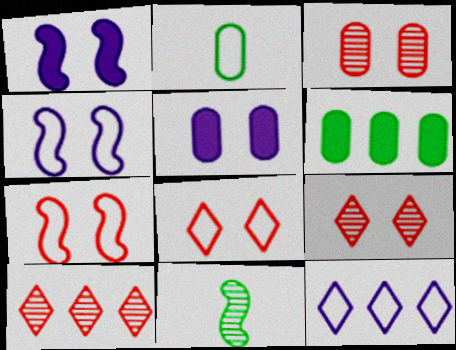[[1, 2, 10], 
[2, 7, 12]]